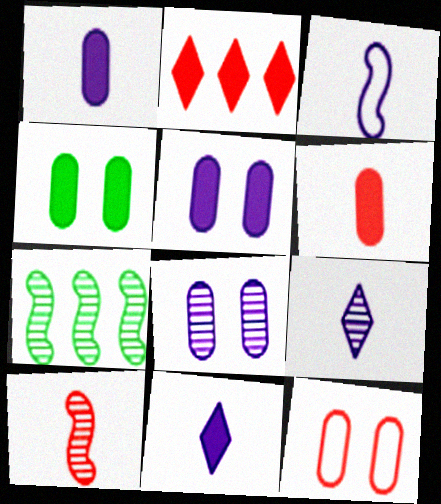[[1, 3, 9], 
[2, 10, 12], 
[4, 8, 12], 
[7, 11, 12]]